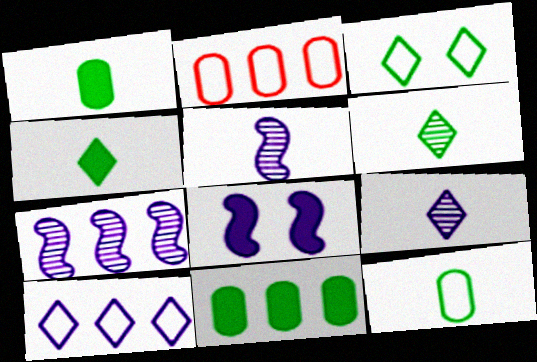[[2, 6, 8]]